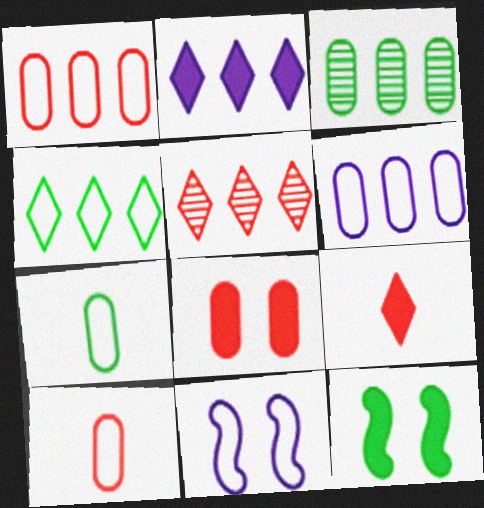[[2, 4, 5], 
[3, 9, 11], 
[4, 10, 11]]